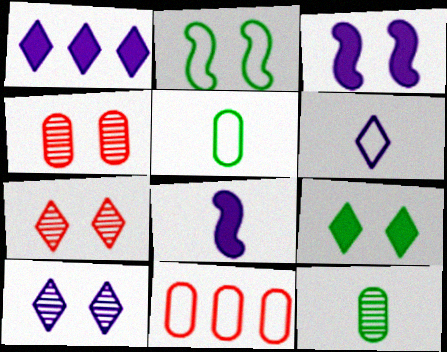[[1, 6, 10], 
[2, 6, 11]]